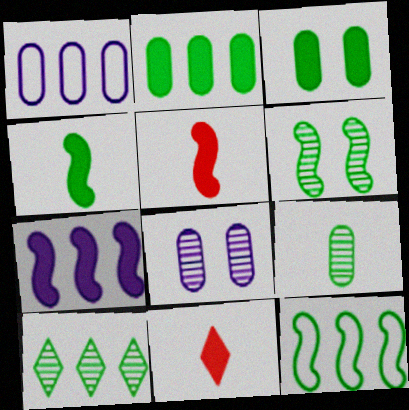[[1, 6, 11], 
[2, 10, 12], 
[3, 7, 11], 
[4, 6, 12], 
[6, 9, 10], 
[8, 11, 12]]